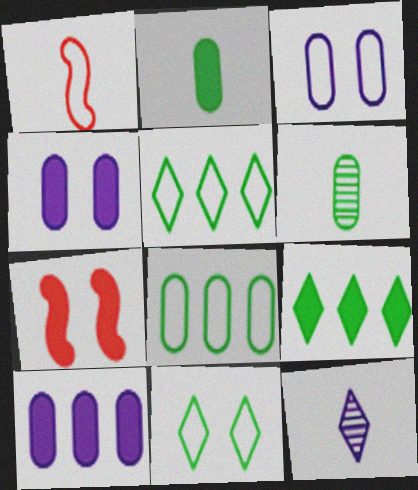[[1, 2, 12], 
[1, 3, 5], 
[7, 8, 12]]